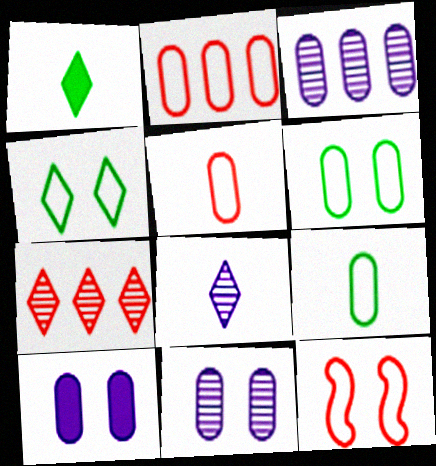[[1, 3, 12]]